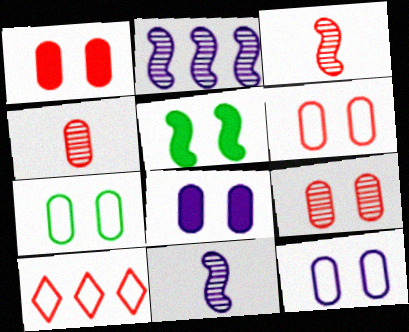[[1, 3, 10], 
[1, 6, 9], 
[6, 7, 12], 
[7, 8, 9]]